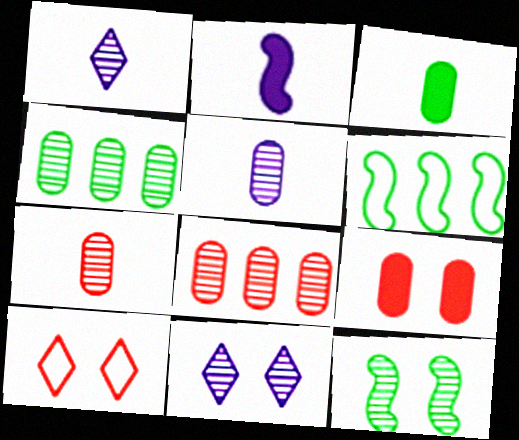[[1, 6, 9], 
[1, 8, 12], 
[2, 4, 10]]